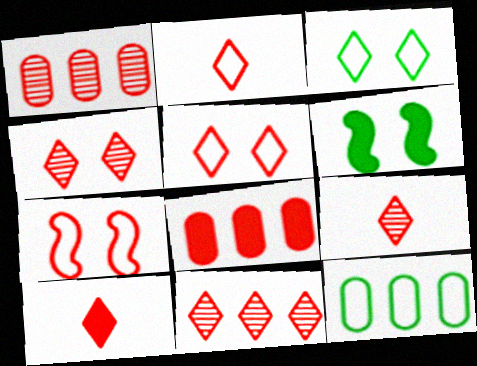[[1, 7, 10], 
[2, 9, 10], 
[4, 9, 11], 
[5, 10, 11], 
[7, 8, 9]]